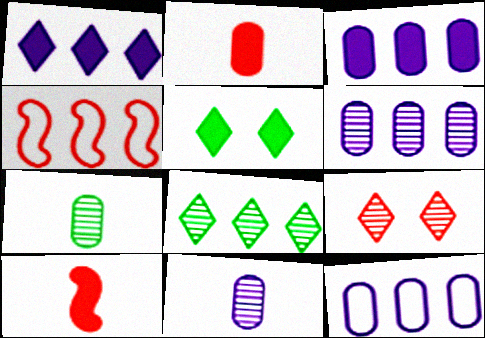[[2, 4, 9], 
[3, 4, 8], 
[3, 5, 10], 
[3, 6, 12], 
[4, 5, 11]]